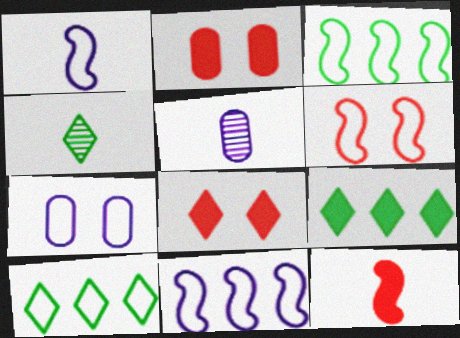[[1, 3, 6], 
[2, 4, 11], 
[3, 5, 8], 
[5, 6, 9]]